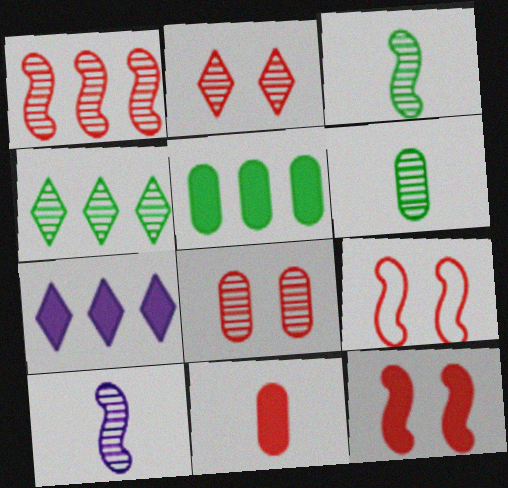[[4, 8, 10], 
[6, 7, 9]]